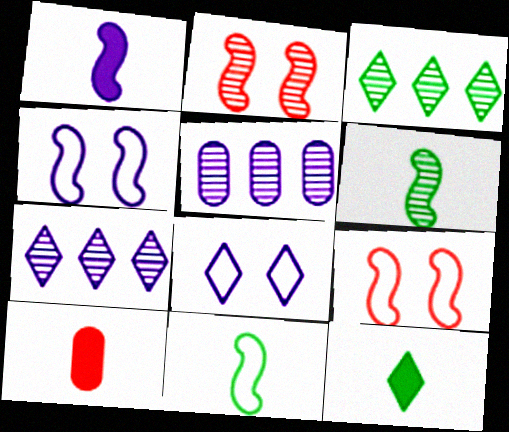[[1, 5, 8], 
[1, 10, 12], 
[3, 4, 10], 
[5, 9, 12]]